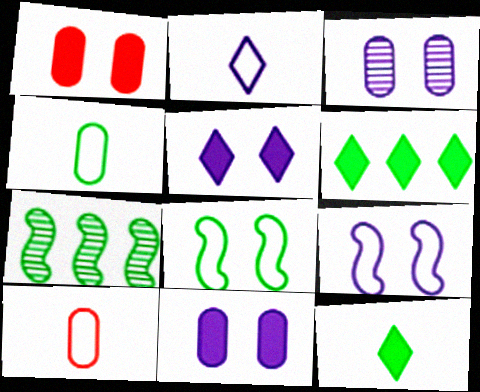[[1, 2, 7], 
[3, 5, 9], 
[5, 7, 10]]